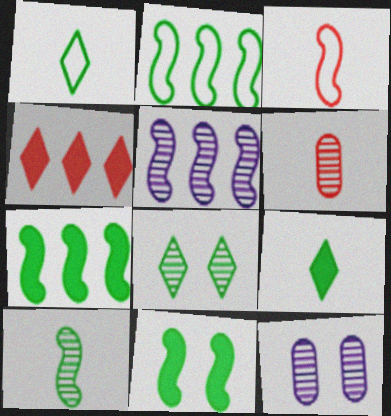[[2, 10, 11], 
[3, 5, 11], 
[5, 6, 8]]